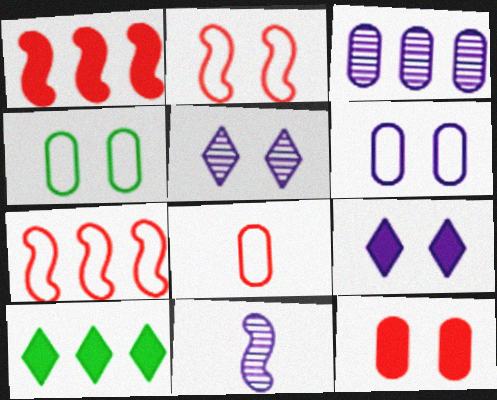[[3, 5, 11], 
[3, 7, 10]]